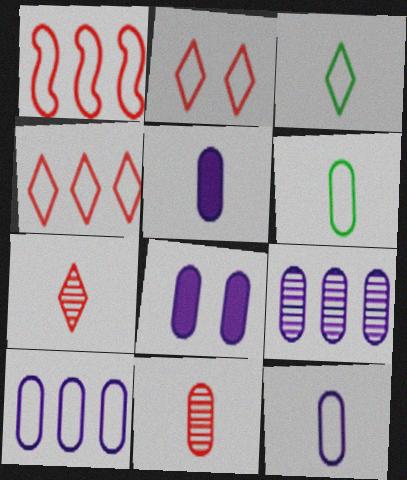[[5, 6, 11], 
[8, 9, 12]]